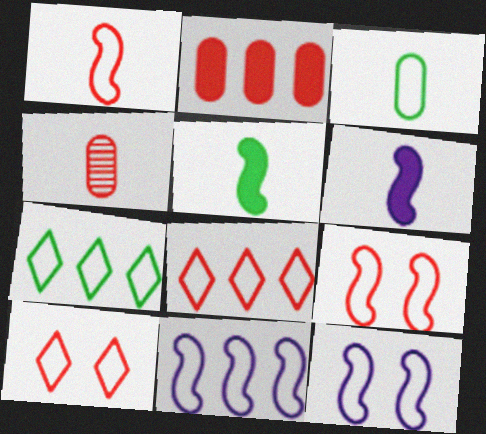[[3, 8, 12], 
[3, 10, 11]]